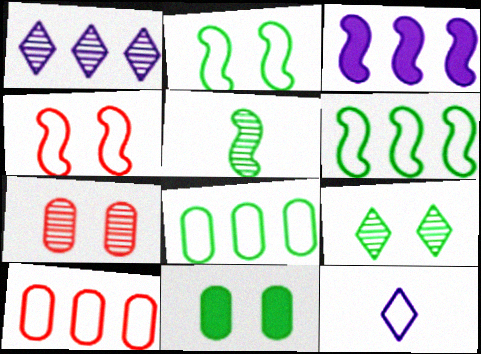[[1, 5, 7], 
[2, 9, 11], 
[2, 10, 12], 
[3, 4, 5], 
[4, 8, 12]]